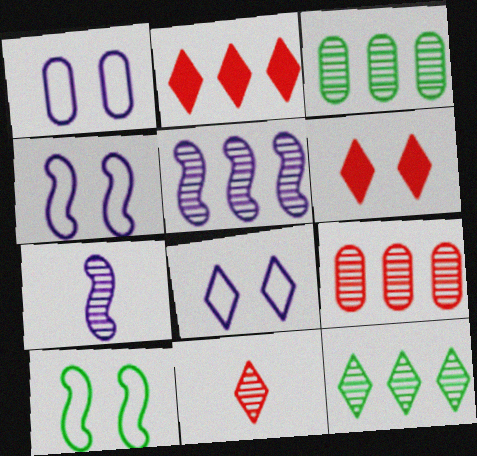[[1, 4, 8], 
[5, 9, 12]]